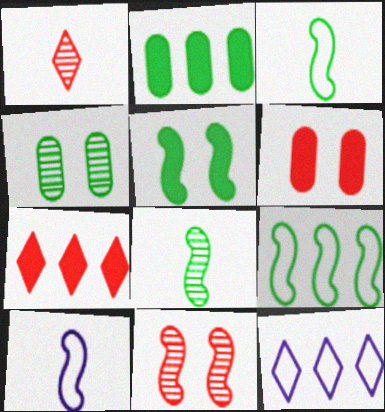[[4, 7, 10], 
[5, 8, 9], 
[6, 8, 12]]